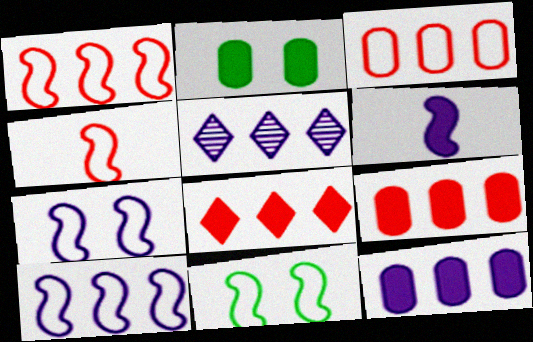[[2, 4, 5], 
[2, 6, 8], 
[4, 10, 11], 
[5, 10, 12]]